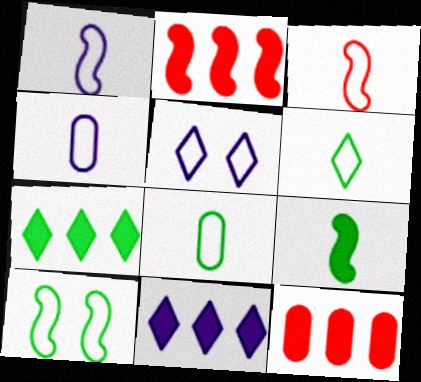[[3, 4, 6]]